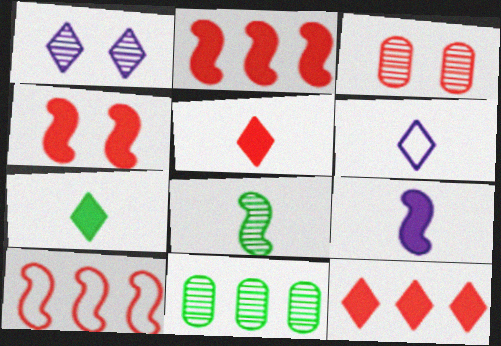[[3, 5, 10], 
[4, 6, 11]]